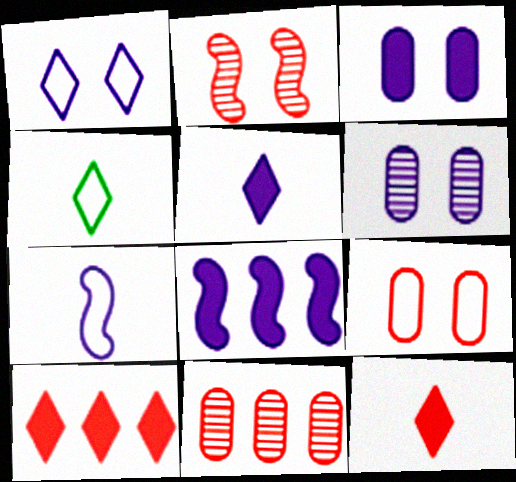[[3, 5, 8]]